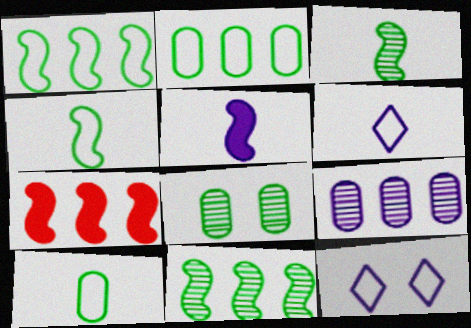[[5, 9, 12], 
[6, 7, 8]]